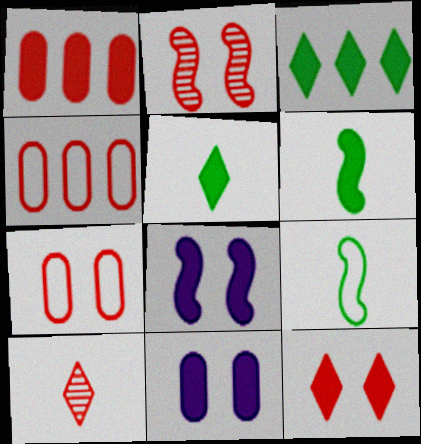[[1, 5, 8], 
[2, 7, 12]]